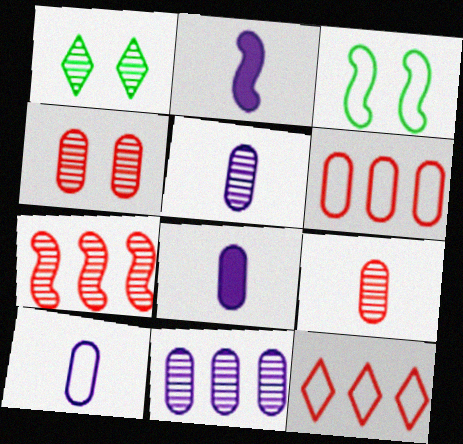[[1, 2, 6], 
[1, 5, 7], 
[2, 3, 7], 
[3, 10, 12], 
[5, 8, 10]]